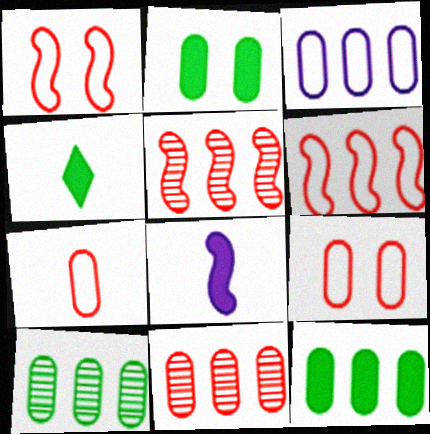[[3, 11, 12]]